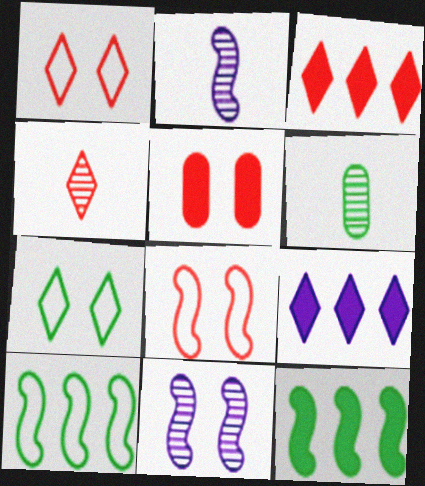[[1, 3, 4], 
[2, 4, 6], 
[2, 8, 12], 
[4, 7, 9], 
[5, 7, 11], 
[6, 7, 12], 
[6, 8, 9]]